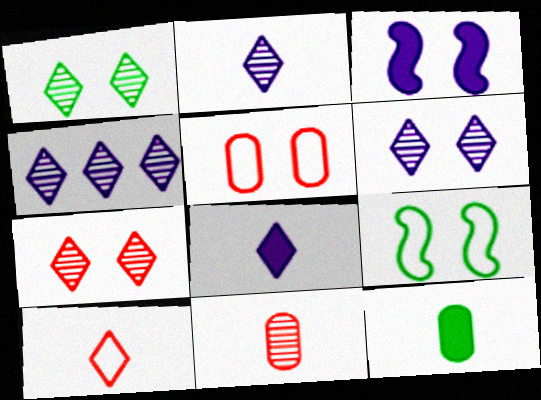[[1, 3, 5], 
[1, 6, 7], 
[2, 4, 6]]